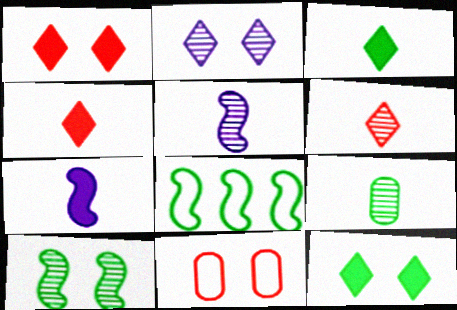[[5, 6, 9], 
[8, 9, 12]]